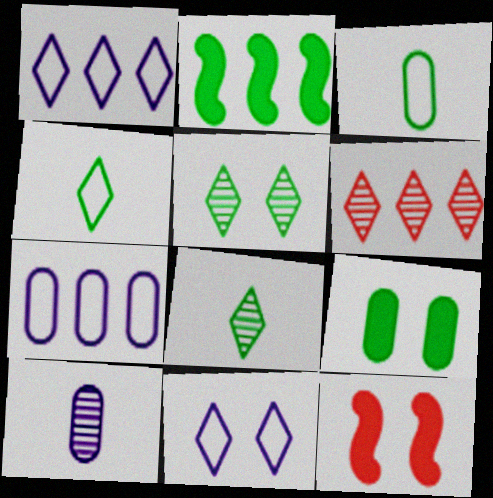[[2, 3, 5], 
[2, 6, 7], 
[7, 8, 12]]